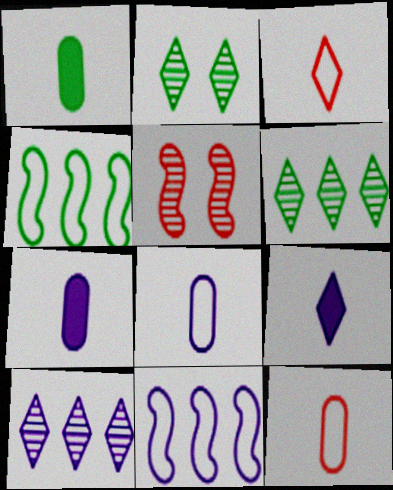[[1, 2, 4]]